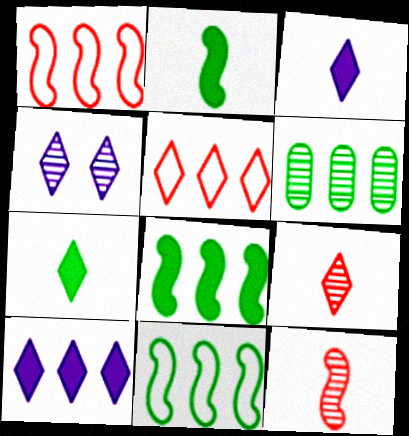[[1, 6, 10], 
[4, 5, 7], 
[4, 6, 12]]